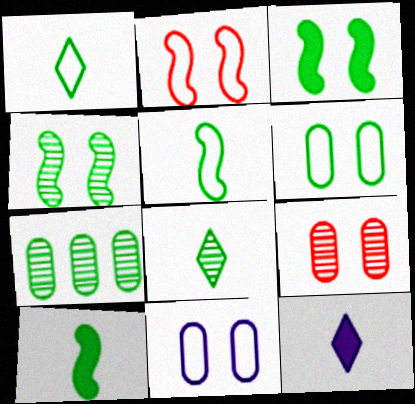[[1, 3, 7], 
[2, 7, 12], 
[4, 7, 8]]